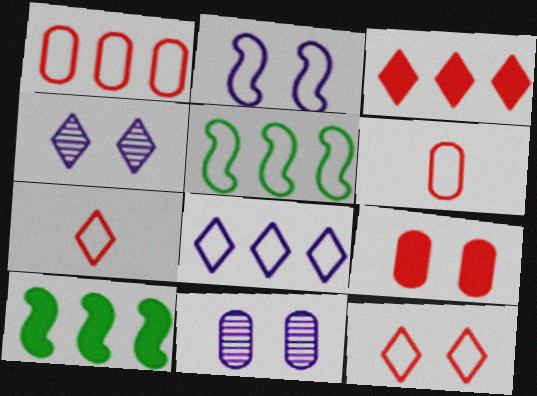[[1, 5, 8], 
[4, 6, 10], 
[7, 10, 11]]